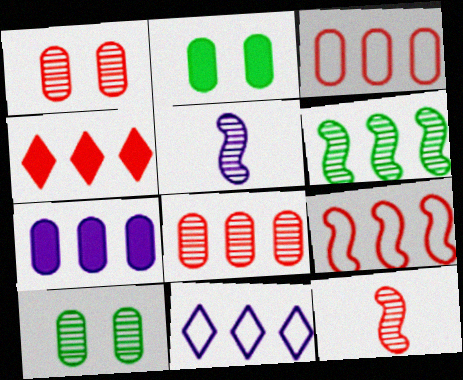[[2, 11, 12], 
[4, 8, 9]]